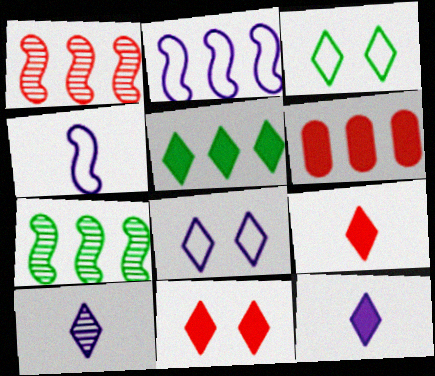[[5, 11, 12]]